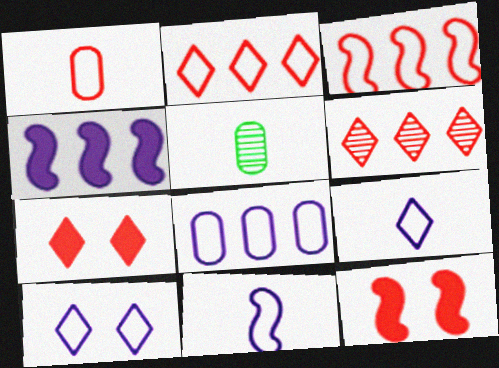[[1, 6, 12], 
[8, 10, 11]]